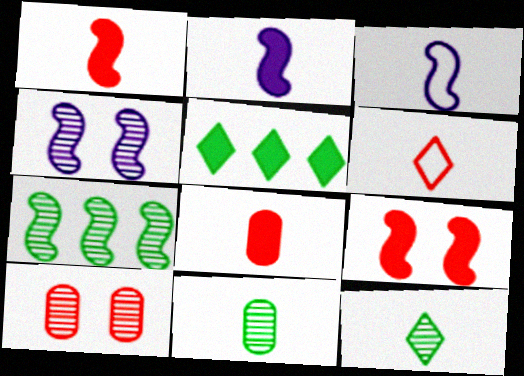[[2, 6, 11], 
[3, 5, 10], 
[3, 7, 9], 
[3, 8, 12]]